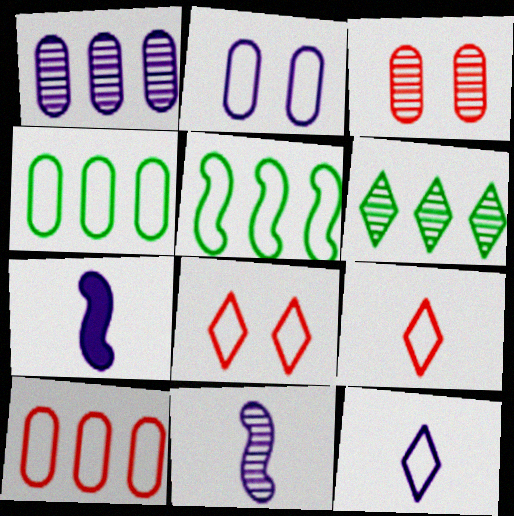[[2, 5, 9], 
[3, 6, 11]]